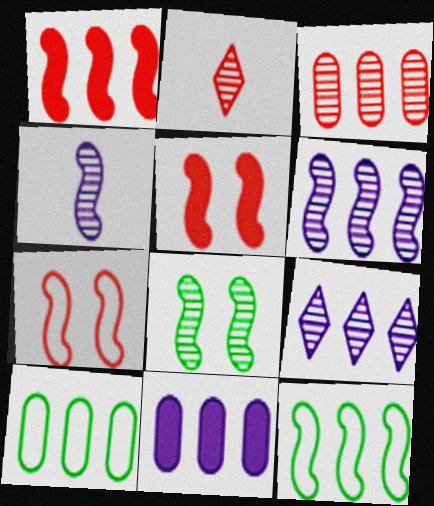[[1, 6, 12], 
[1, 9, 10], 
[3, 10, 11], 
[4, 5, 12]]